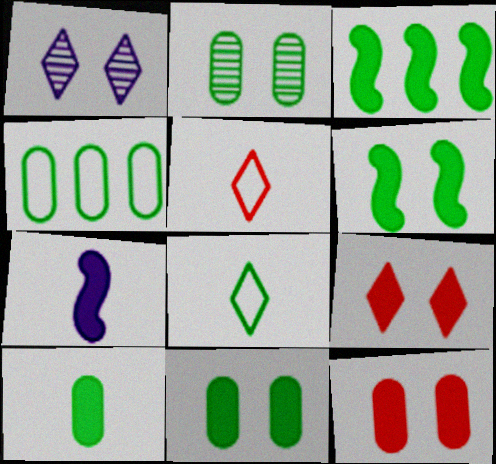[[2, 3, 8], 
[2, 4, 10]]